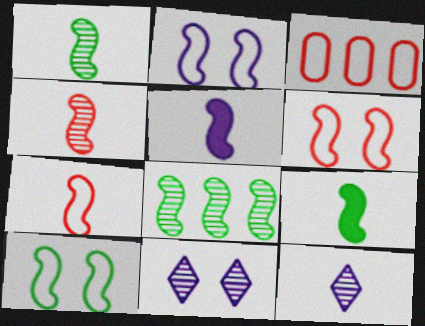[[1, 5, 7], 
[2, 6, 10], 
[3, 9, 11], 
[5, 6, 8], 
[8, 9, 10]]